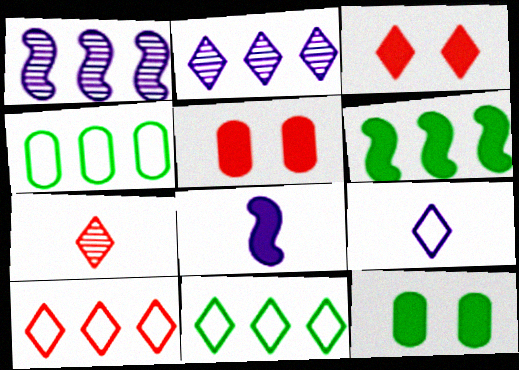[[3, 7, 10]]